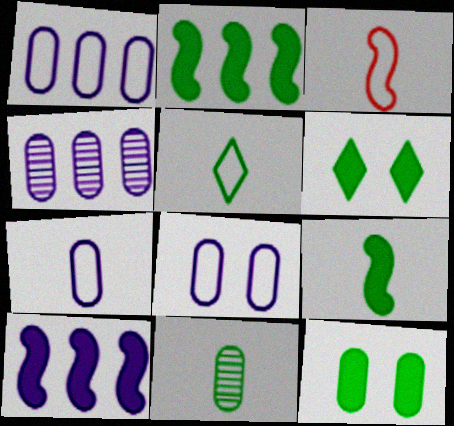[[1, 7, 8], 
[3, 4, 6], 
[3, 5, 7], 
[5, 9, 11]]